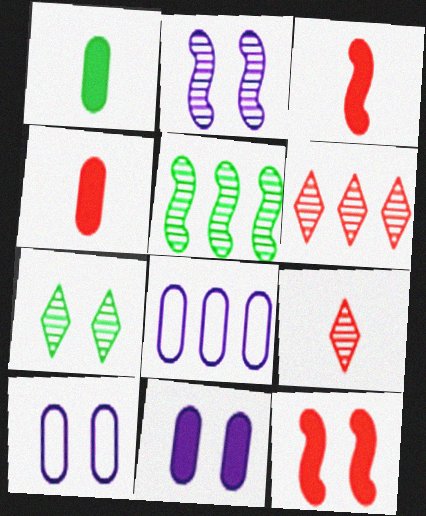[[3, 7, 8], 
[7, 10, 12]]